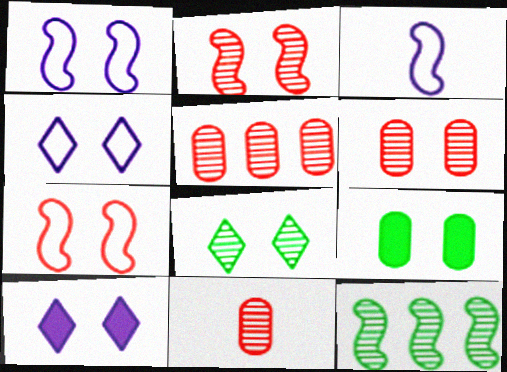[[2, 4, 9], 
[5, 6, 11]]